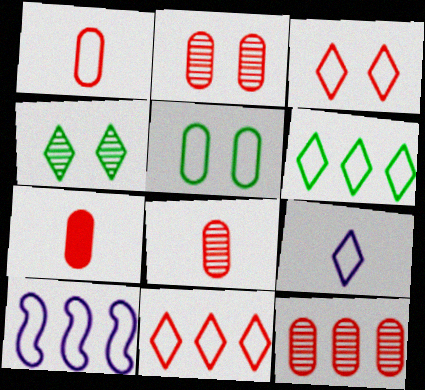[[1, 7, 8], 
[2, 8, 12], 
[3, 6, 9], 
[4, 7, 10]]